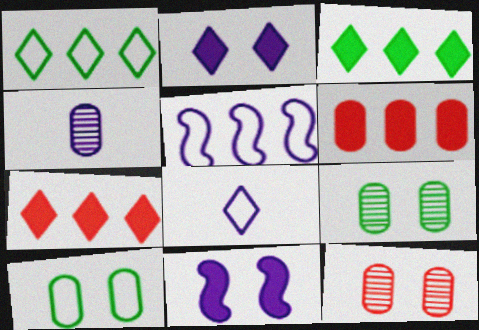[[2, 4, 5], 
[4, 6, 10]]